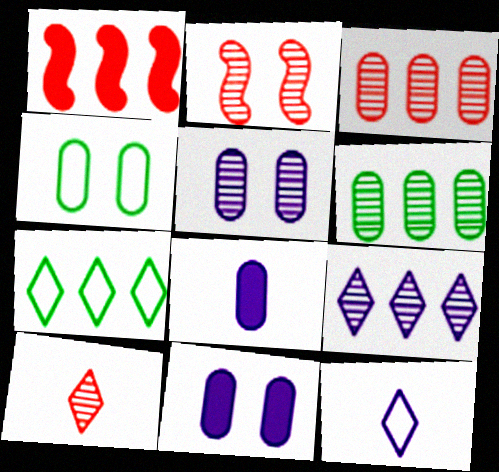[[2, 3, 10], 
[2, 7, 8], 
[3, 4, 8]]